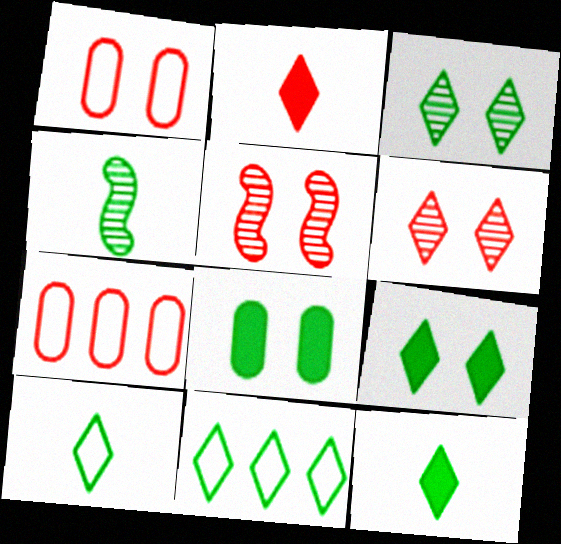[[2, 5, 7], 
[3, 11, 12], 
[4, 8, 11]]